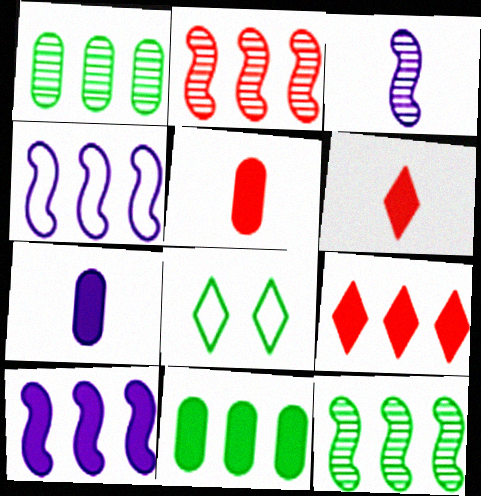[[1, 4, 9], 
[2, 7, 8], 
[9, 10, 11]]